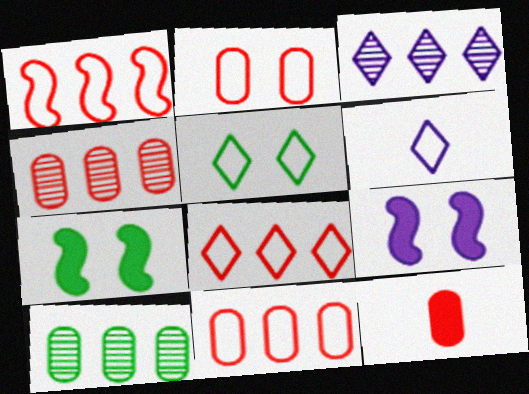[[1, 8, 11], 
[2, 4, 12], 
[4, 6, 7], 
[5, 6, 8]]